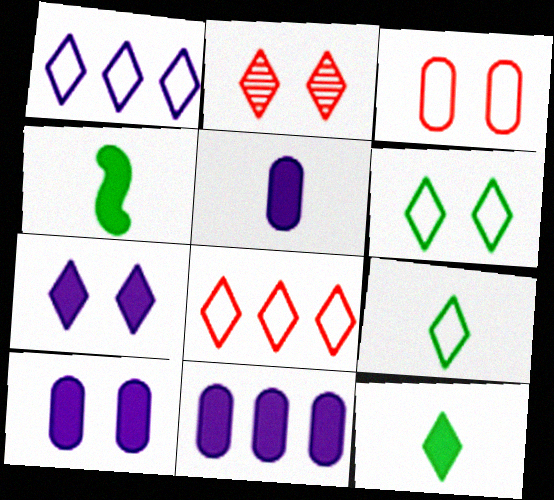[[1, 2, 12], 
[2, 6, 7], 
[5, 10, 11]]